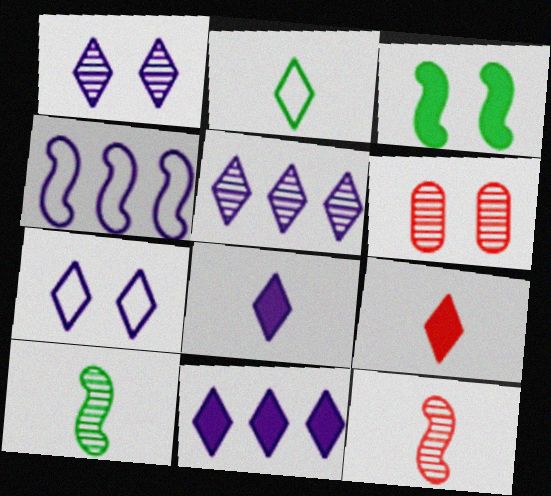[[3, 4, 12], 
[3, 6, 7], 
[5, 6, 10], 
[5, 7, 8]]